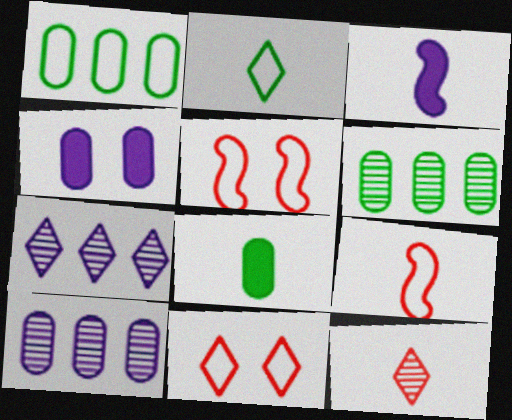[[3, 6, 11], 
[5, 7, 8]]